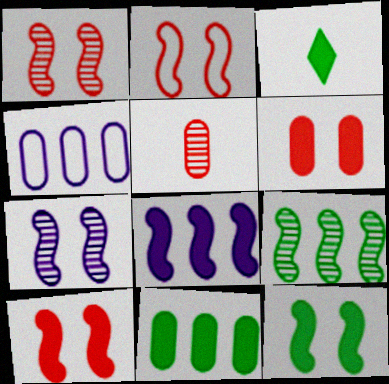[[1, 2, 10], 
[1, 3, 4], 
[2, 7, 12], 
[3, 6, 8], 
[3, 11, 12]]